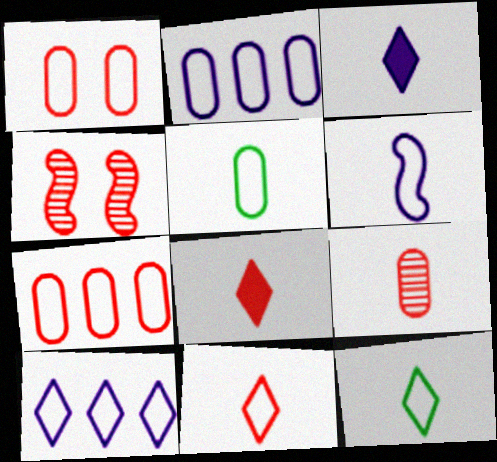[[1, 2, 5], 
[4, 7, 8], 
[5, 6, 11]]